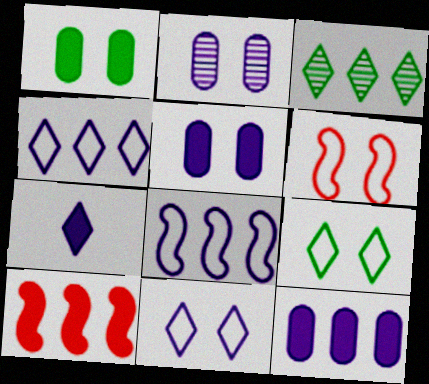[[1, 7, 10], 
[2, 7, 8]]